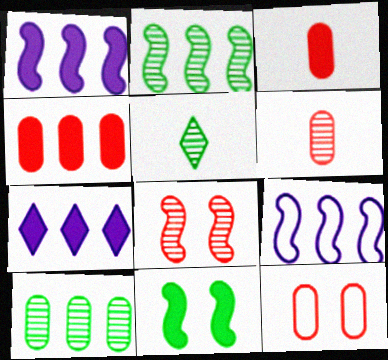[[1, 5, 12], 
[3, 7, 11], 
[4, 6, 12]]